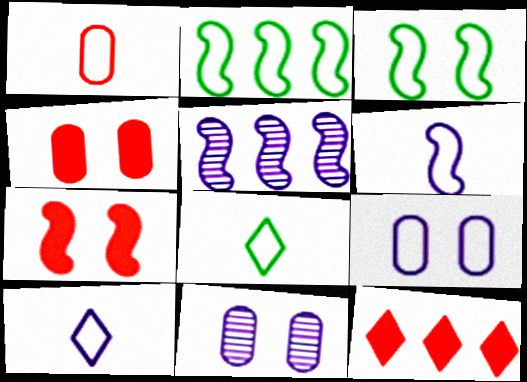[[1, 6, 8], 
[4, 5, 8]]